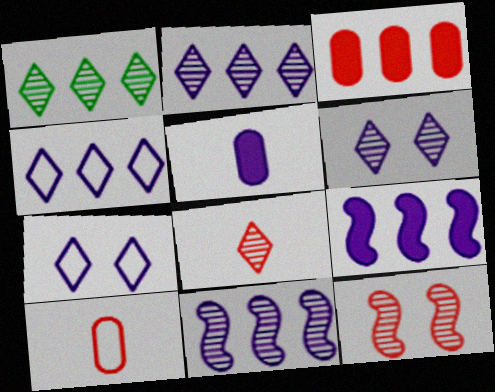[[1, 6, 8], 
[5, 7, 11]]